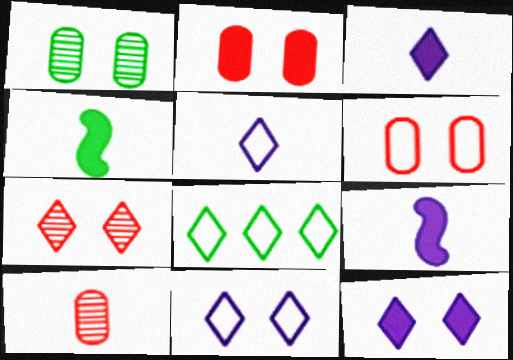[[1, 4, 8], 
[3, 7, 8], 
[4, 5, 10]]